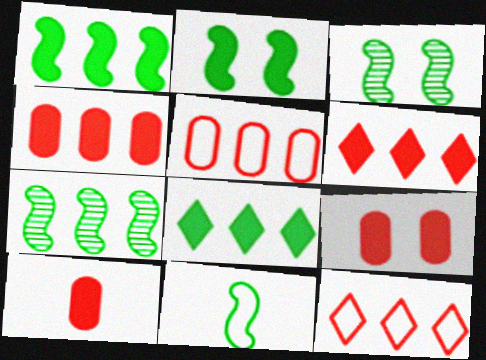[[1, 3, 11], 
[2, 7, 11], 
[4, 9, 10]]